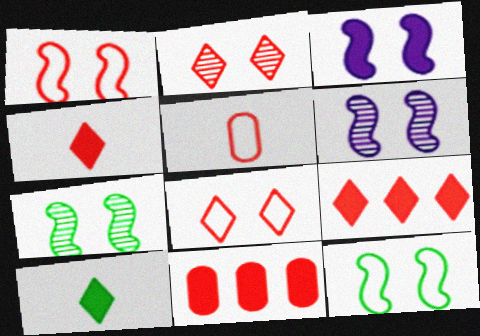[[1, 3, 7], 
[3, 10, 11]]